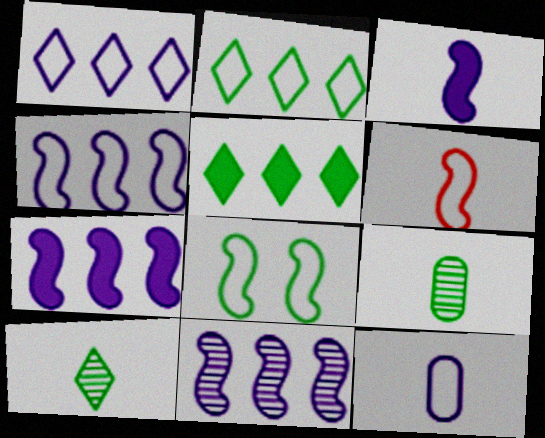[[4, 6, 8], 
[4, 7, 11], 
[5, 8, 9]]